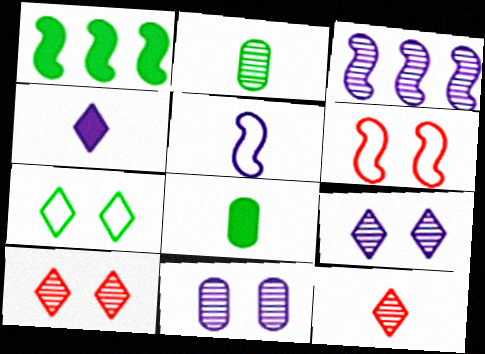[[1, 2, 7], 
[2, 3, 10], 
[5, 8, 12]]